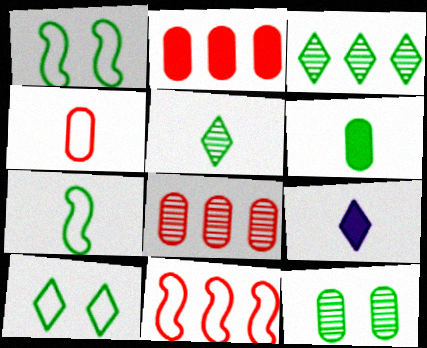[[1, 3, 6], 
[1, 8, 9], 
[5, 6, 7], 
[9, 11, 12]]